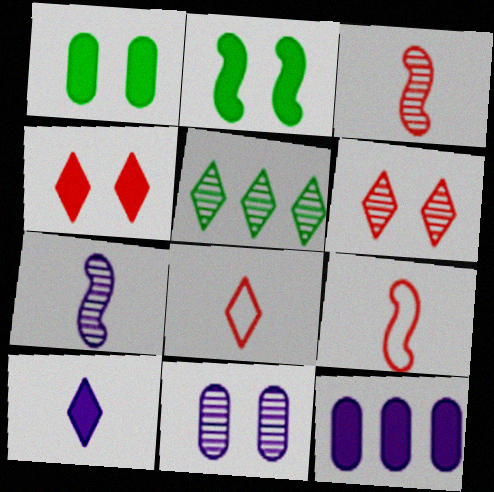[[3, 5, 11]]